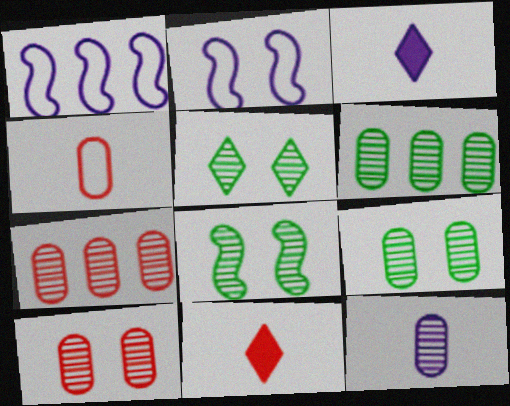[[1, 9, 11], 
[2, 6, 11], 
[5, 8, 9], 
[6, 10, 12], 
[7, 9, 12]]